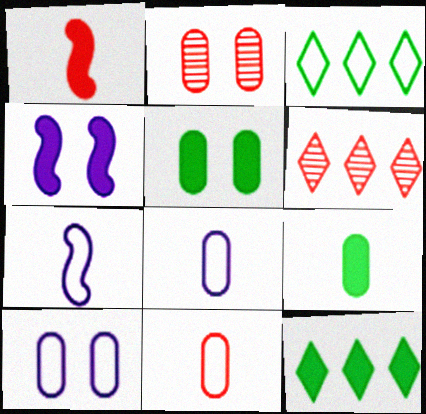[[2, 5, 10], 
[2, 7, 12], 
[5, 6, 7]]